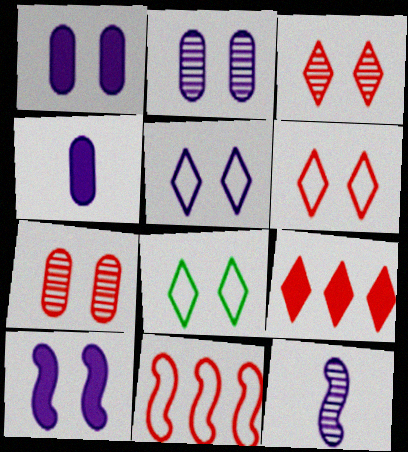[[2, 5, 10], 
[5, 6, 8], 
[7, 8, 10]]